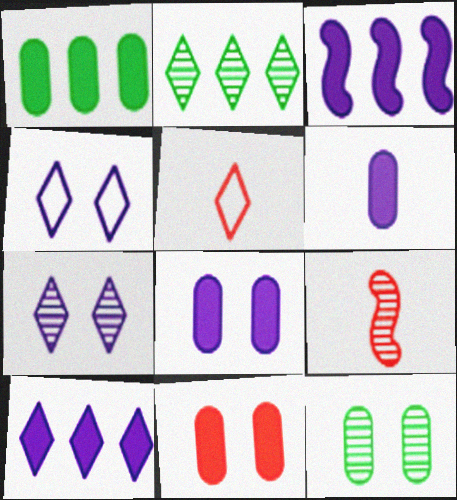[[1, 4, 9], 
[1, 6, 11], 
[3, 5, 12]]